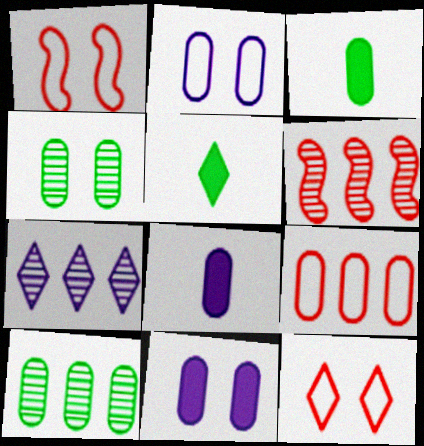[[1, 3, 7], 
[2, 5, 6], 
[4, 8, 9], 
[5, 7, 12], 
[6, 7, 10]]